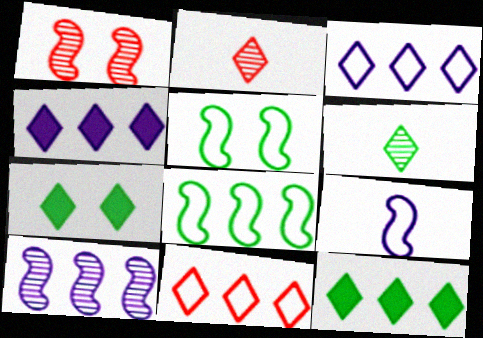[[2, 3, 7]]